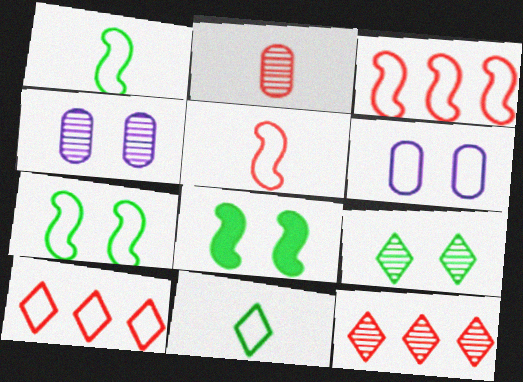[[1, 6, 10], 
[3, 6, 11]]